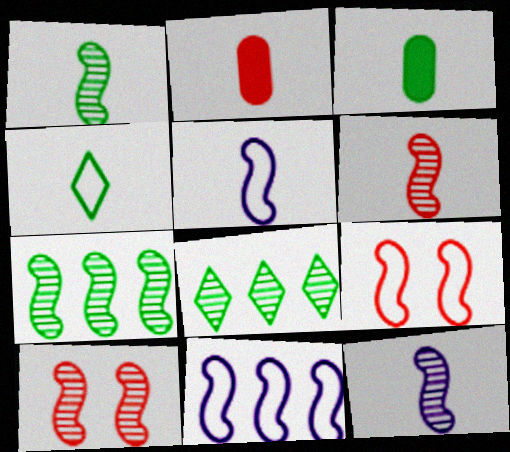[[1, 3, 4], 
[1, 6, 12], 
[2, 4, 12], 
[7, 10, 12]]